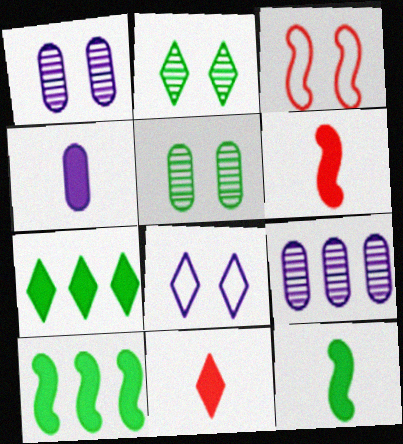[[4, 11, 12]]